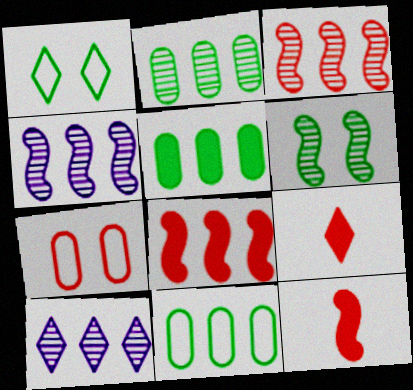[[1, 9, 10], 
[2, 3, 10], 
[2, 5, 11], 
[3, 7, 9], 
[8, 10, 11]]